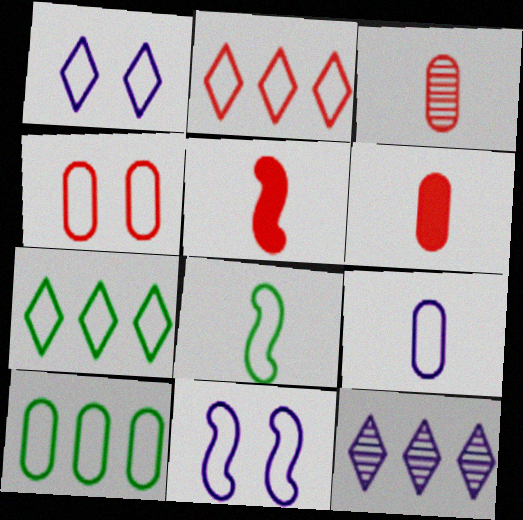[[4, 9, 10]]